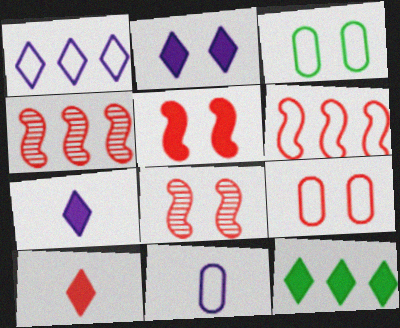[[2, 3, 8], 
[2, 10, 12], 
[3, 4, 7], 
[4, 9, 10], 
[8, 11, 12]]